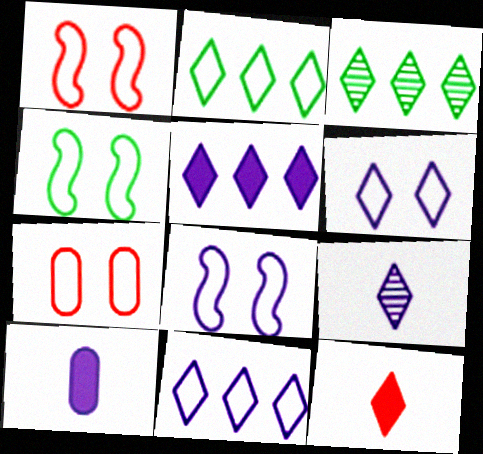[[1, 3, 10], 
[1, 4, 8], 
[3, 6, 12], 
[4, 6, 7], 
[5, 6, 9]]